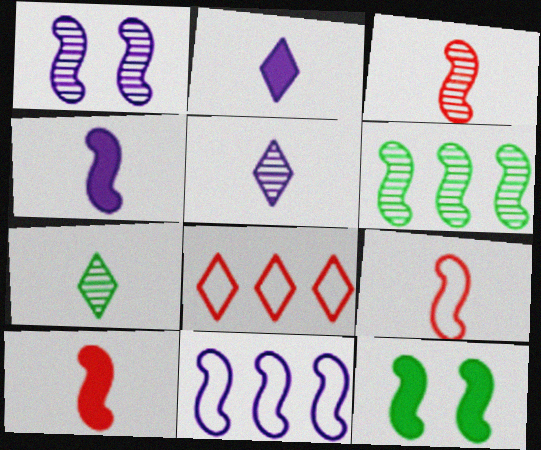[[1, 3, 6], 
[1, 4, 11], 
[3, 9, 10], 
[3, 11, 12]]